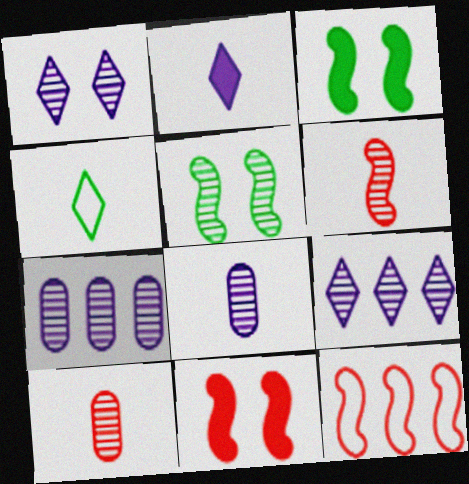[[4, 7, 11], 
[5, 9, 10], 
[6, 11, 12]]